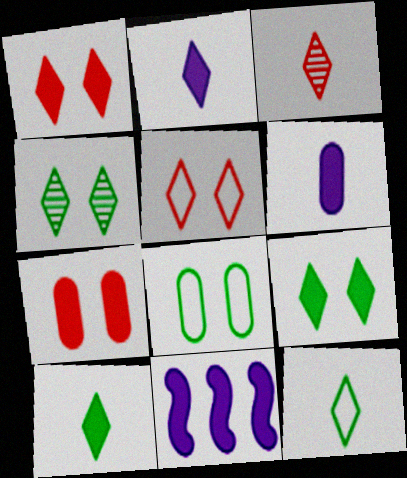[[2, 3, 12], 
[3, 8, 11], 
[7, 10, 11]]